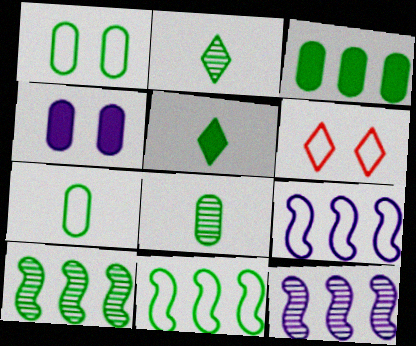[[1, 3, 8], 
[1, 5, 10], 
[6, 7, 9]]